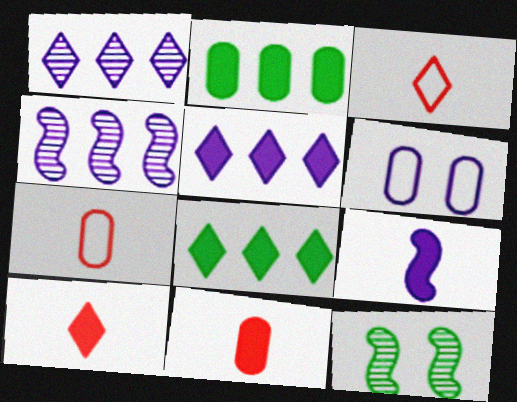[[1, 6, 9], 
[5, 7, 12]]